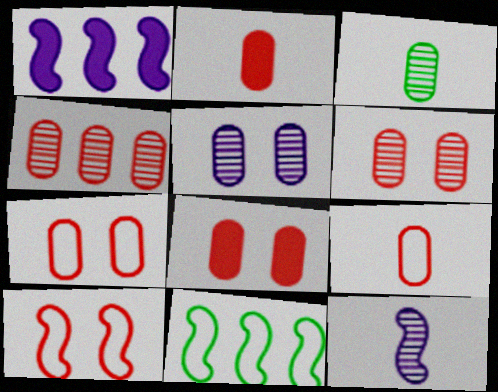[[2, 4, 7], 
[3, 4, 5], 
[4, 8, 9], 
[6, 7, 8]]